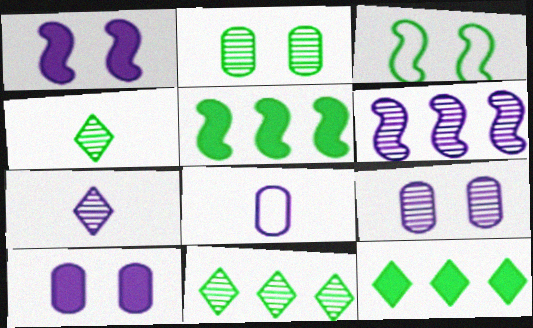[[6, 7, 9]]